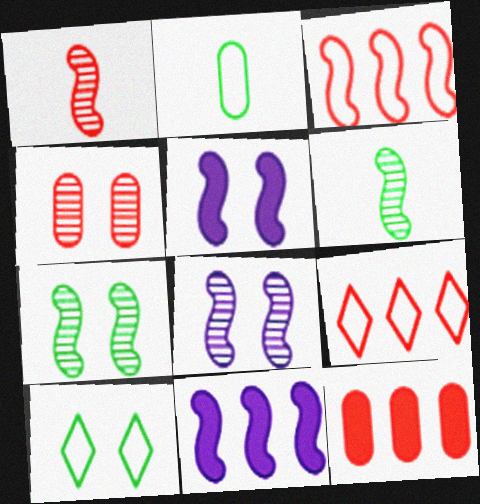[[3, 5, 6], 
[4, 5, 10]]